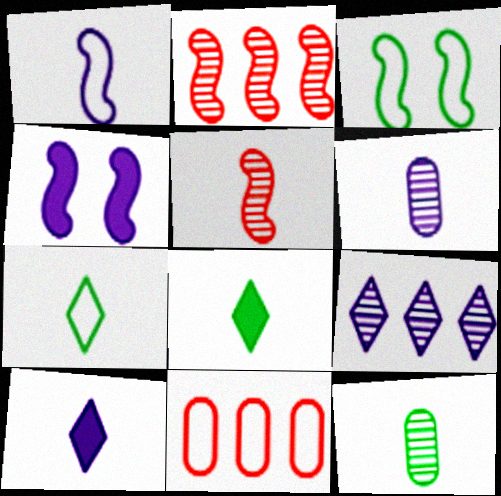[[1, 6, 10]]